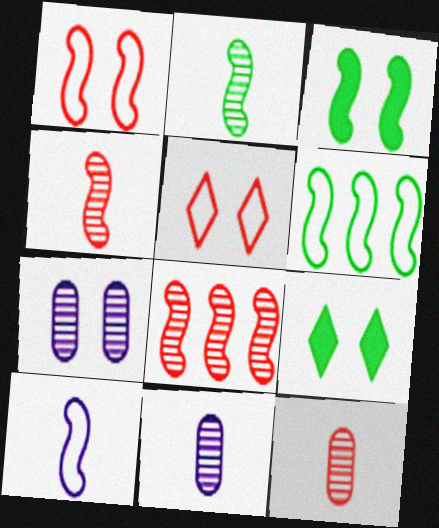[[1, 6, 10], 
[1, 7, 9], 
[2, 3, 6], 
[3, 5, 7], 
[3, 8, 10]]